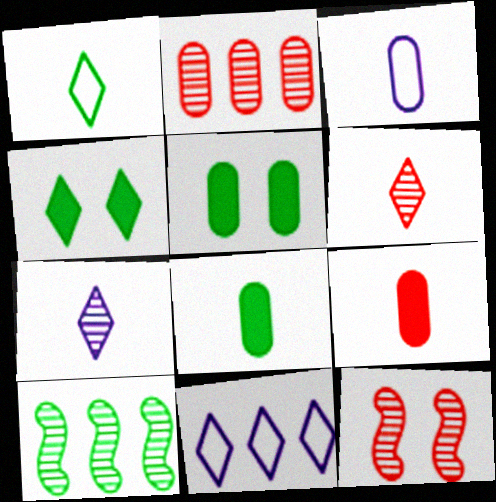[[1, 5, 10], 
[2, 3, 5], 
[2, 6, 12], 
[4, 6, 11], 
[8, 11, 12]]